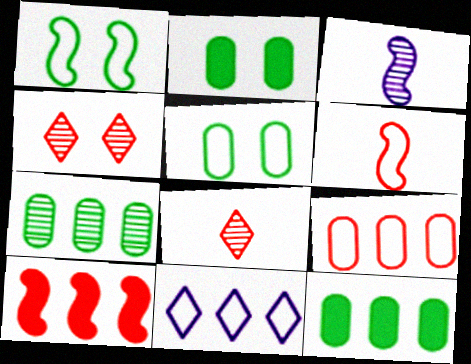[[1, 3, 10], 
[3, 4, 7], 
[5, 6, 11], 
[7, 10, 11]]